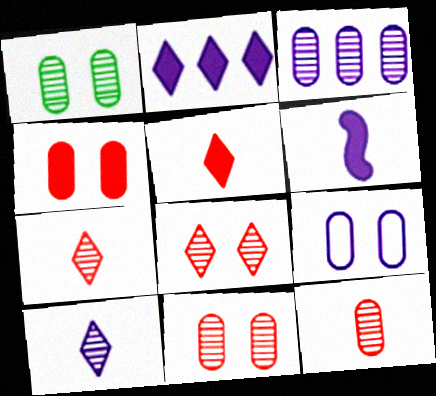[[1, 3, 12], 
[1, 4, 9]]